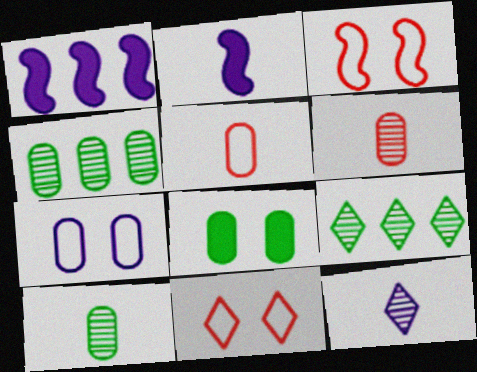[[1, 7, 12], 
[1, 10, 11], 
[2, 4, 11]]